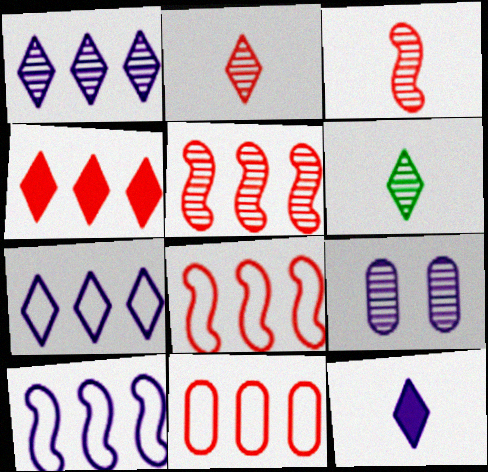[[4, 5, 11], 
[5, 6, 9], 
[9, 10, 12]]